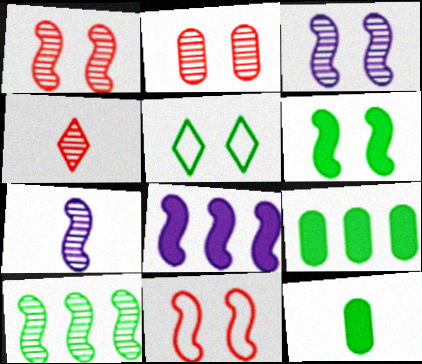[[1, 7, 10], 
[3, 6, 11], 
[5, 10, 12]]